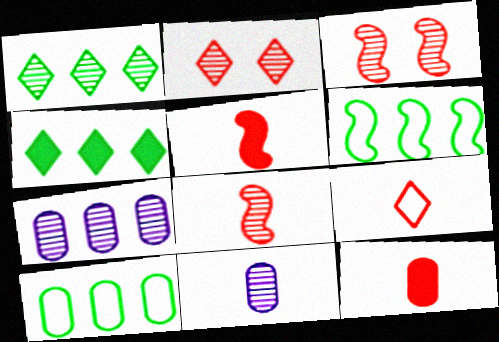[[1, 3, 11], 
[8, 9, 12]]